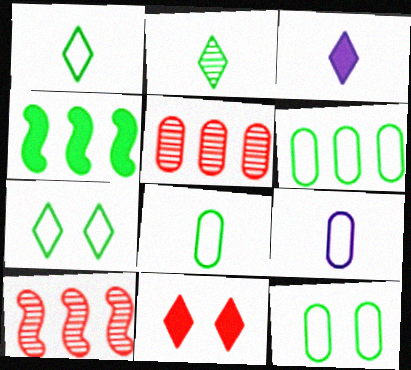[[2, 4, 12], 
[3, 10, 12], 
[6, 8, 12]]